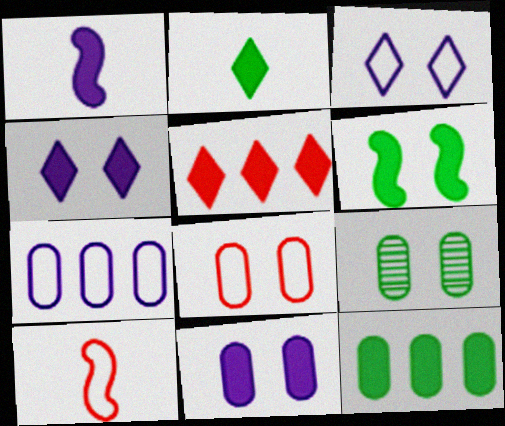[[2, 4, 5], 
[2, 6, 12], 
[8, 9, 11]]